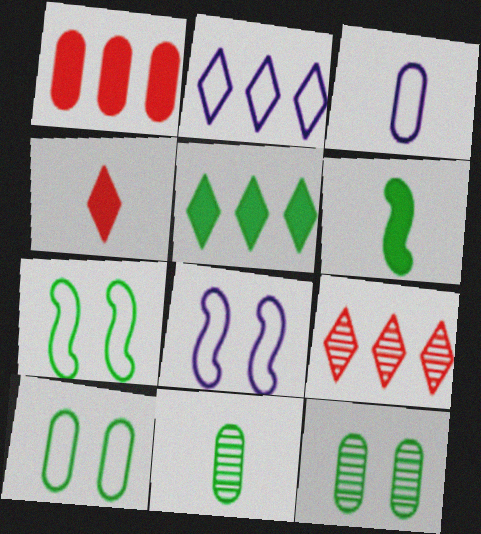[[1, 3, 12], 
[2, 3, 8], 
[2, 5, 9], 
[5, 7, 11]]